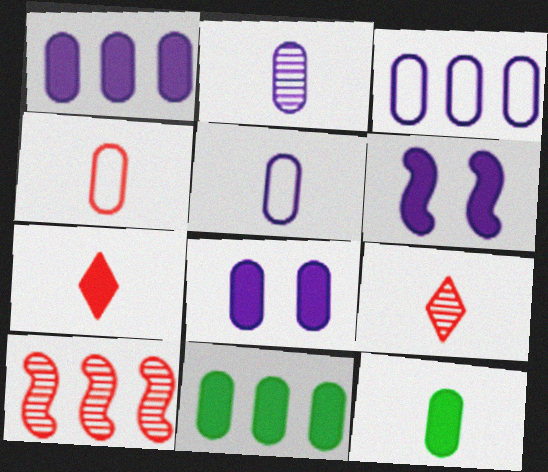[[2, 3, 8], 
[2, 4, 12], 
[6, 7, 11]]